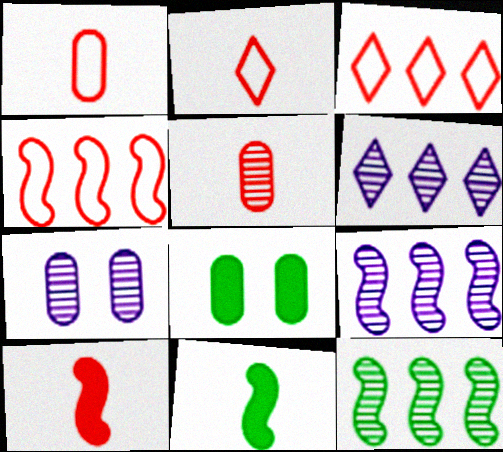[[2, 5, 10], 
[2, 8, 9], 
[3, 7, 11]]